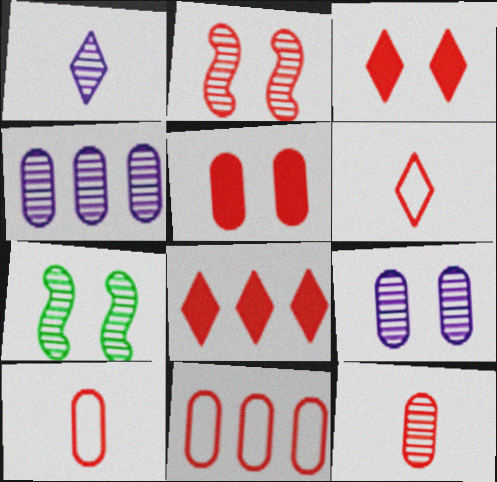[[2, 8, 10], 
[5, 11, 12]]